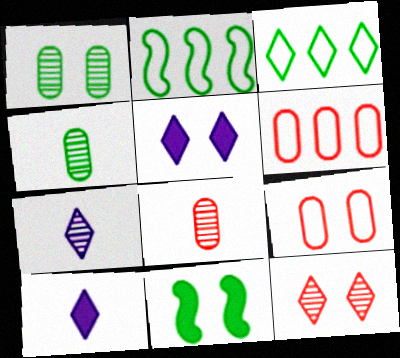[[2, 5, 8], 
[3, 4, 11], 
[3, 10, 12], 
[6, 7, 11]]